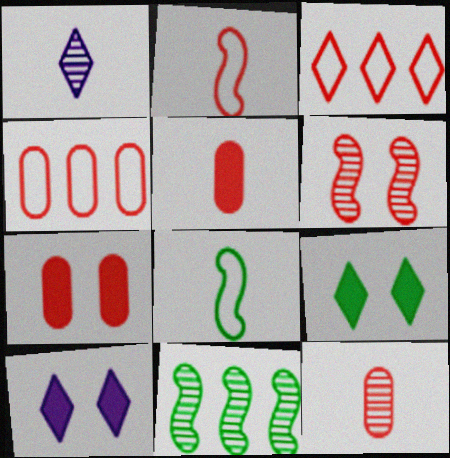[[1, 3, 9], 
[1, 5, 8], 
[3, 5, 6], 
[4, 7, 12]]